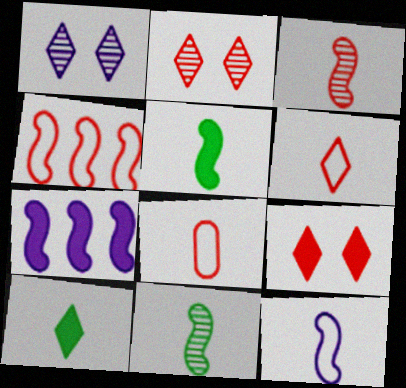[[3, 5, 12]]